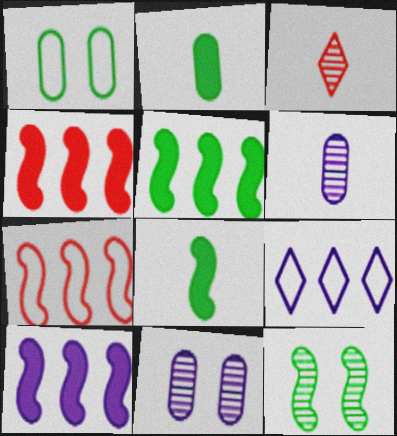[[1, 3, 10], 
[4, 5, 10]]